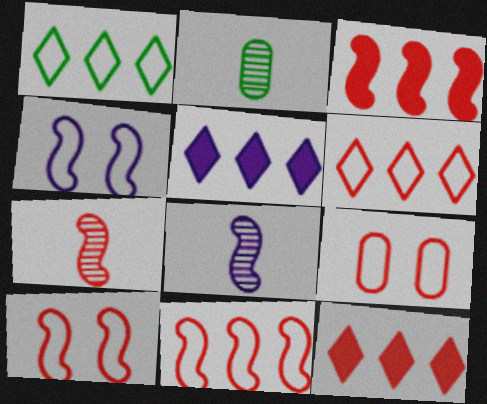[[2, 4, 12], 
[2, 5, 10], 
[3, 7, 10], 
[7, 9, 12]]